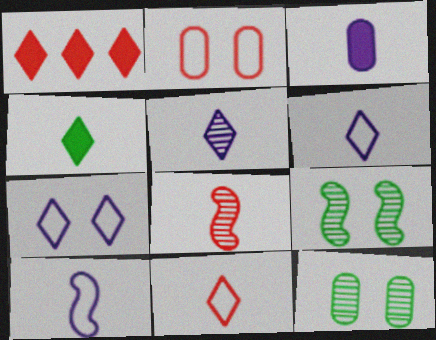[[1, 2, 8], 
[1, 10, 12], 
[3, 5, 10], 
[4, 5, 11]]